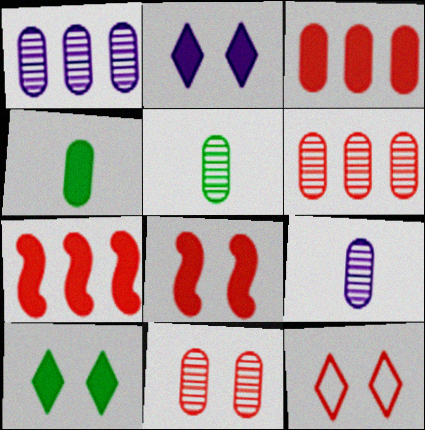[[1, 5, 11], 
[2, 4, 7], 
[8, 11, 12]]